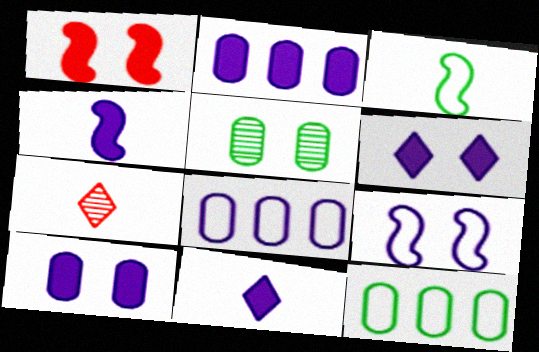[[2, 4, 6]]